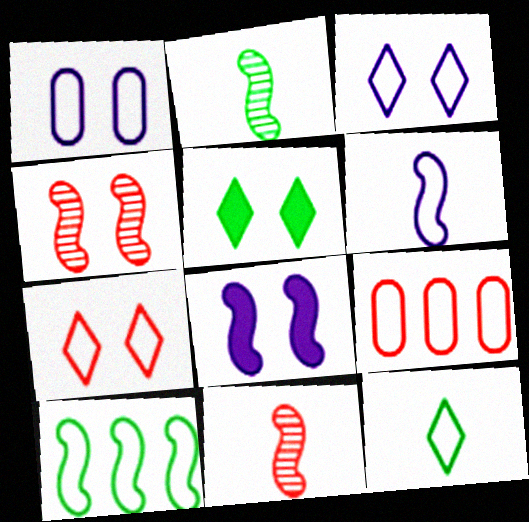[[1, 4, 5], 
[8, 10, 11]]